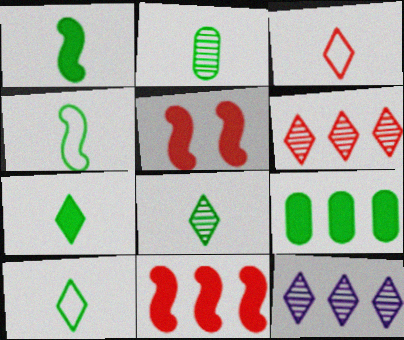[[1, 2, 10], 
[2, 4, 7], 
[7, 8, 10]]